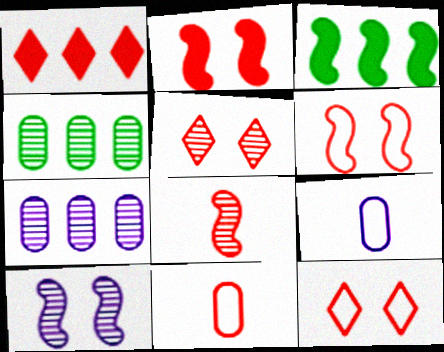[[3, 5, 9]]